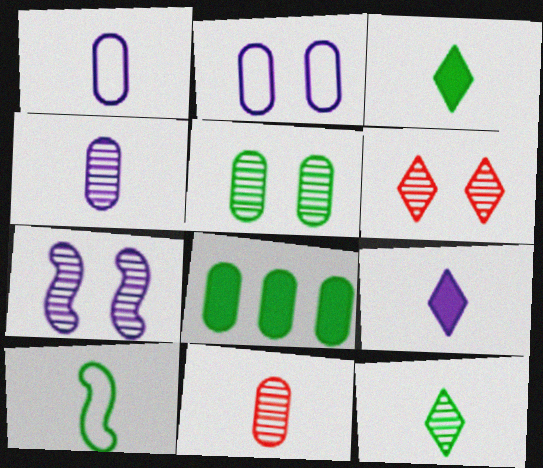[[2, 8, 11], 
[5, 6, 7], 
[9, 10, 11]]